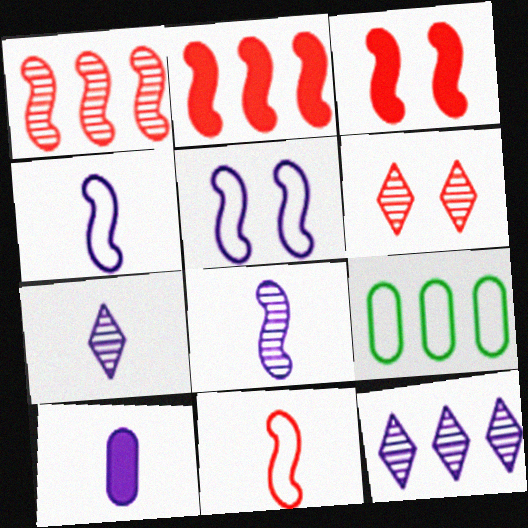[[1, 3, 11], 
[2, 9, 12], 
[3, 7, 9], 
[4, 7, 10], 
[5, 10, 12]]